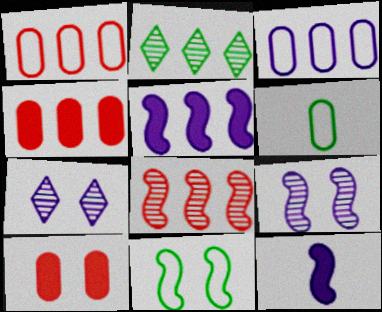[[1, 2, 5], 
[3, 7, 12], 
[7, 10, 11], 
[8, 11, 12]]